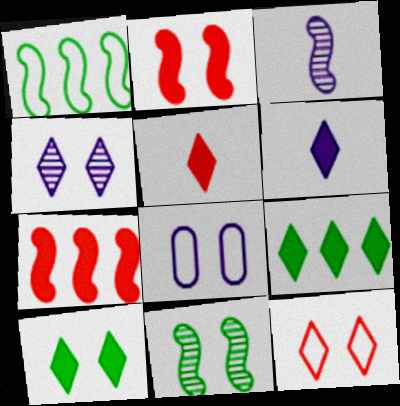[[1, 2, 3], 
[4, 10, 12]]